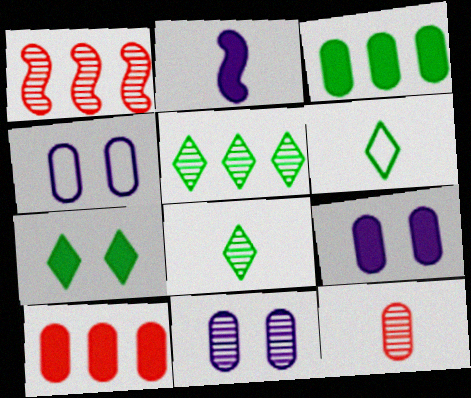[[1, 6, 9], 
[1, 8, 11], 
[2, 6, 12], 
[2, 7, 10], 
[3, 4, 12], 
[4, 9, 11], 
[5, 6, 7]]